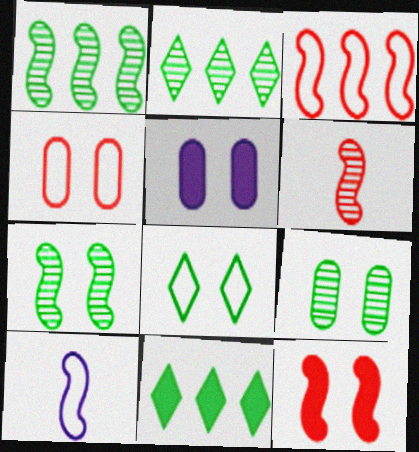[[1, 10, 12], 
[3, 6, 12], 
[4, 5, 9]]